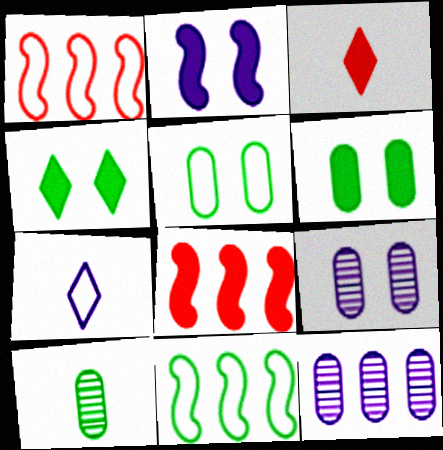[[1, 5, 7], 
[2, 7, 12], 
[3, 9, 11], 
[4, 10, 11]]